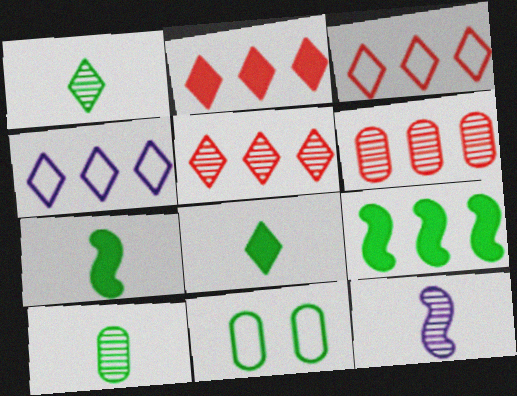[[1, 9, 11], 
[2, 3, 5], 
[2, 11, 12], 
[4, 6, 9]]